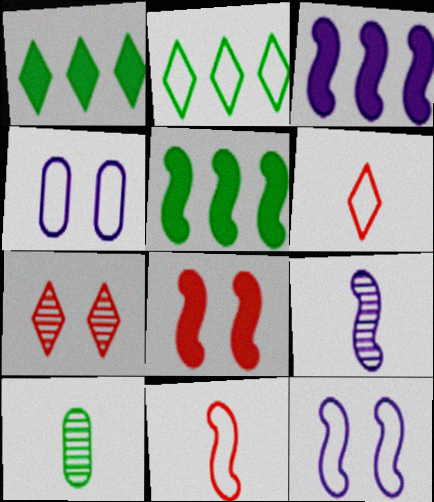[[2, 4, 11], 
[3, 9, 12]]